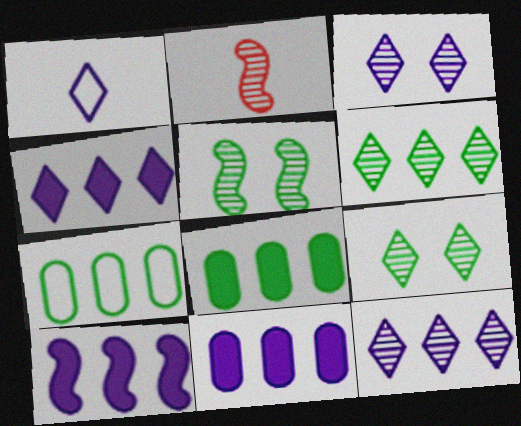[[1, 3, 4], 
[4, 10, 11]]